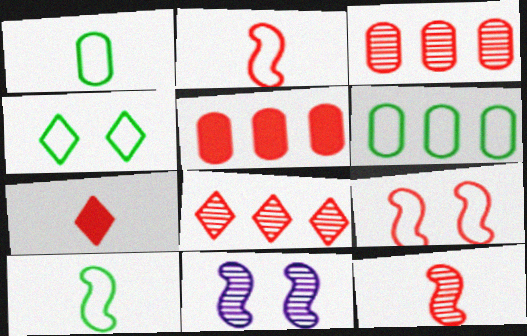[[3, 7, 9], 
[4, 6, 10], 
[6, 7, 11]]